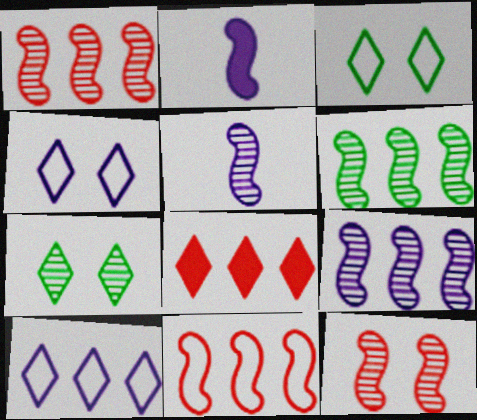[[1, 6, 9], 
[5, 6, 12]]